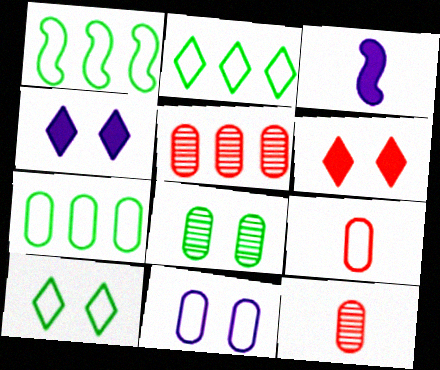[[1, 2, 7], 
[1, 4, 12], 
[3, 5, 10], 
[7, 9, 11]]